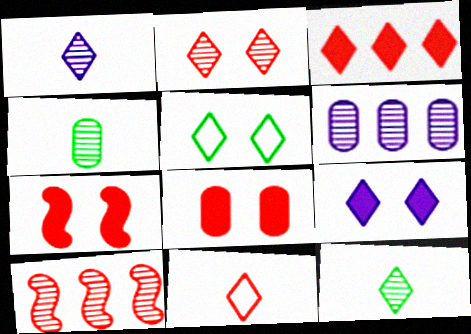[[1, 3, 5], 
[2, 3, 11], 
[2, 5, 9], 
[8, 10, 11]]